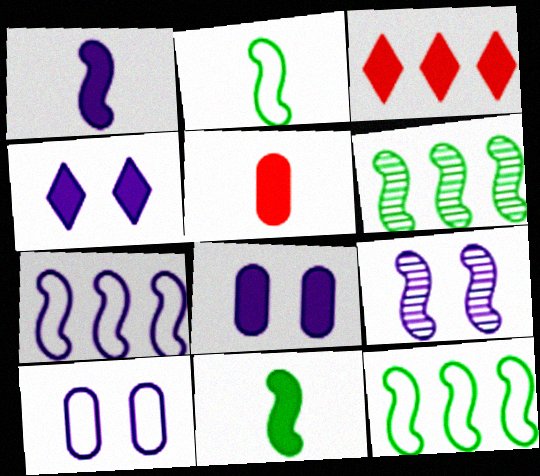[[1, 7, 9], 
[3, 8, 11], 
[4, 9, 10]]